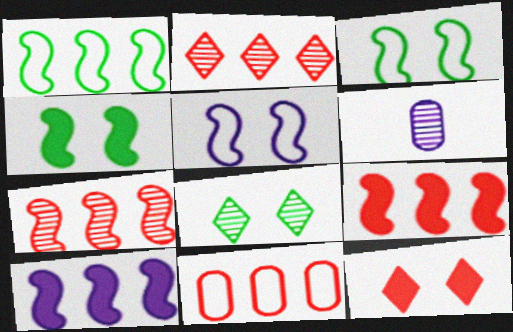[[1, 6, 12], 
[1, 7, 10], 
[2, 9, 11], 
[6, 7, 8]]